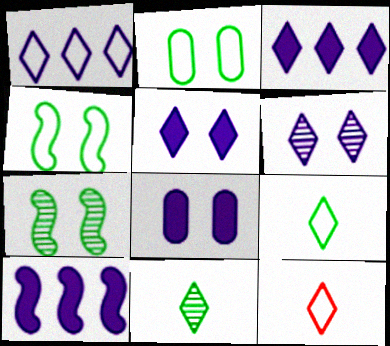[]